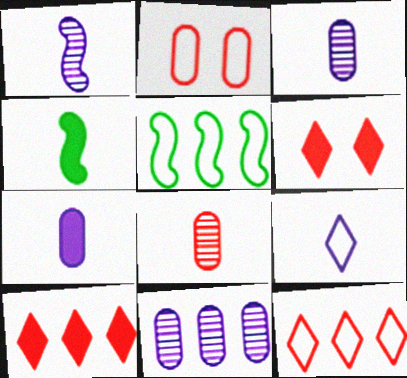[[1, 7, 9], 
[2, 5, 9], 
[3, 5, 6], 
[4, 8, 9], 
[5, 10, 11]]